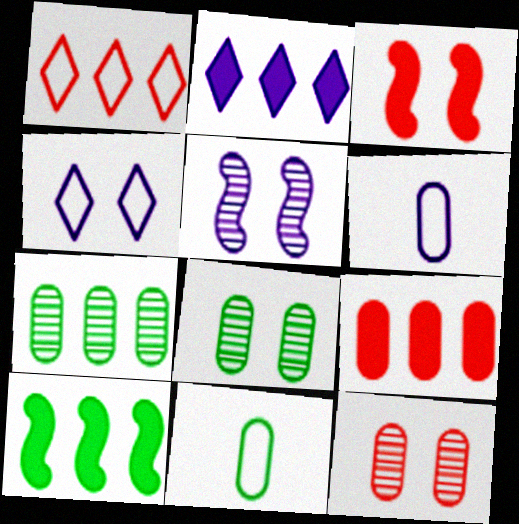[[2, 5, 6], 
[2, 9, 10], 
[3, 4, 8], 
[6, 8, 9]]